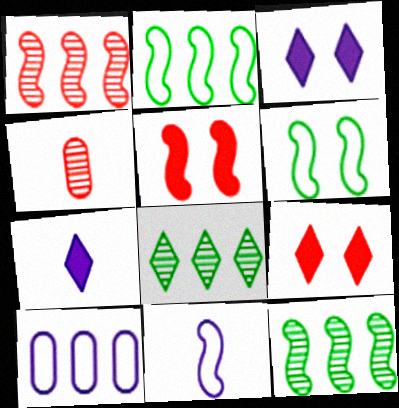[[2, 3, 4], 
[5, 11, 12]]